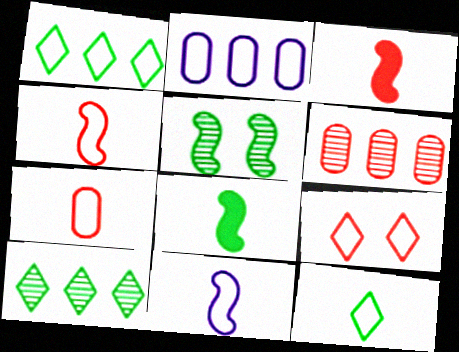[[3, 6, 9], 
[7, 11, 12]]